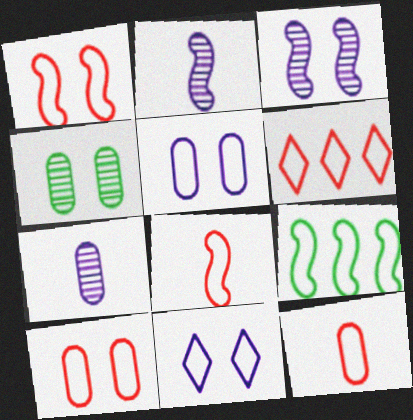[[1, 6, 12], 
[6, 8, 10], 
[9, 11, 12]]